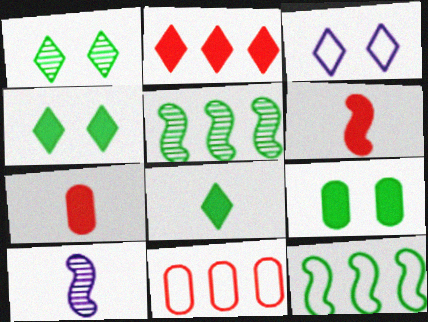[[3, 5, 7], 
[4, 10, 11]]